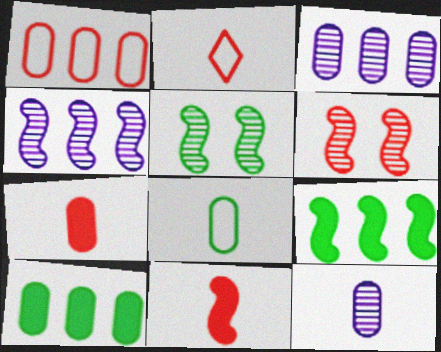[[1, 3, 10], 
[7, 8, 12]]